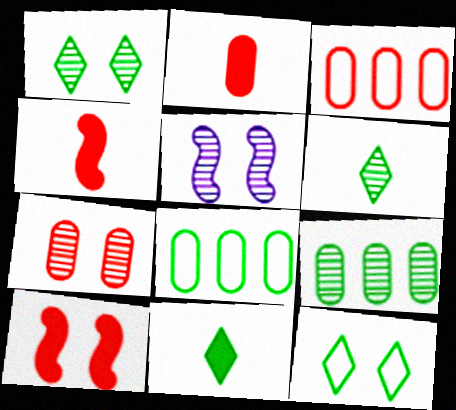[[1, 5, 7], 
[2, 3, 7], 
[3, 5, 11]]